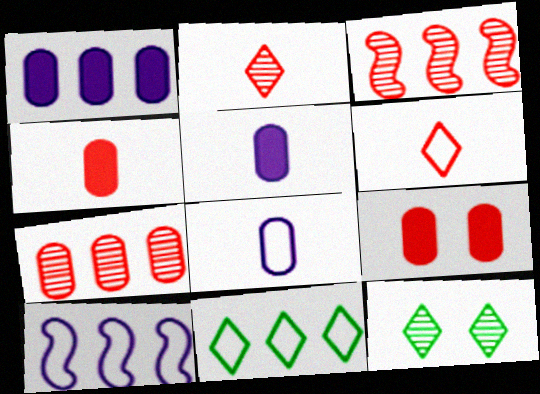[[1, 3, 11], 
[3, 6, 9], 
[4, 10, 12]]